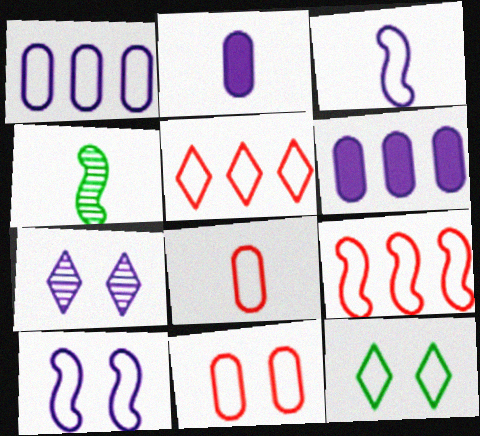[[3, 6, 7], 
[10, 11, 12]]